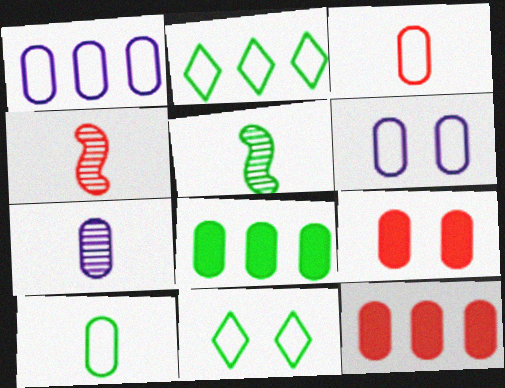[[5, 8, 11]]